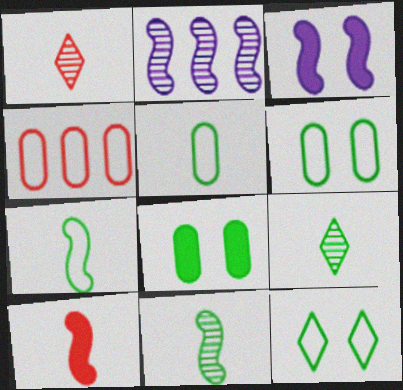[[3, 4, 9]]